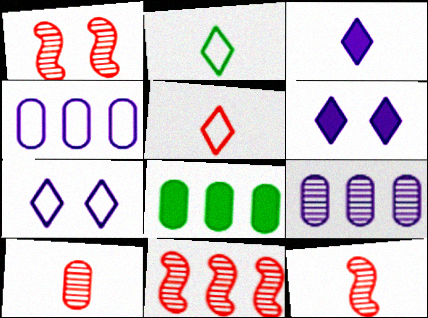[[1, 11, 12], 
[7, 8, 12]]